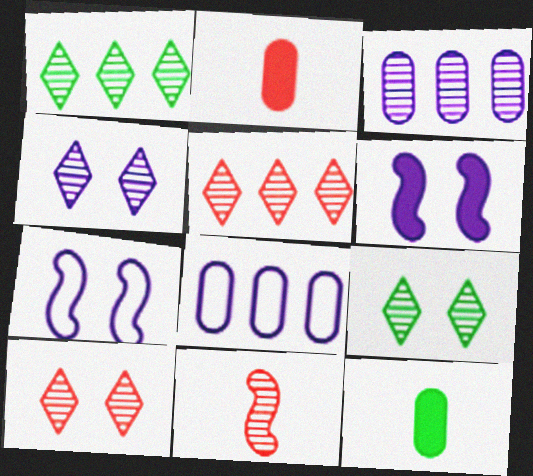[[1, 2, 7], 
[3, 9, 11], 
[4, 9, 10], 
[5, 7, 12]]